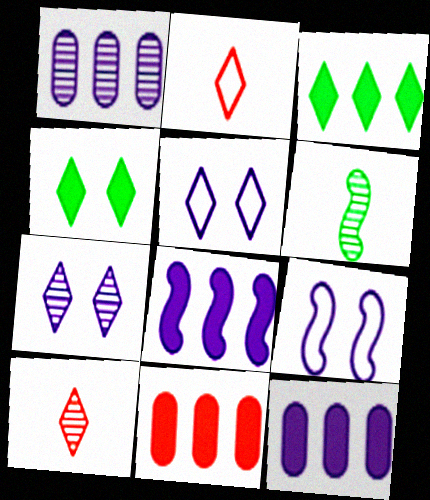[[2, 3, 7], 
[3, 5, 10], 
[3, 8, 11], 
[5, 6, 11]]